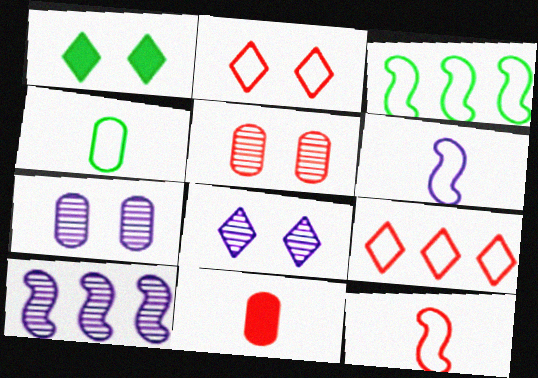[[1, 2, 8], 
[3, 8, 11]]